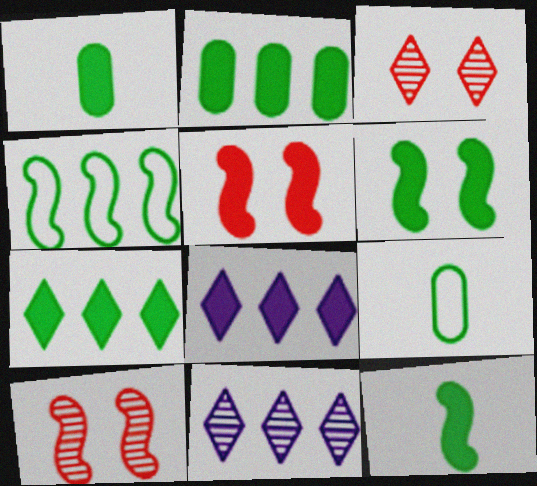[[1, 5, 8], 
[1, 6, 7], 
[5, 9, 11], 
[8, 9, 10]]